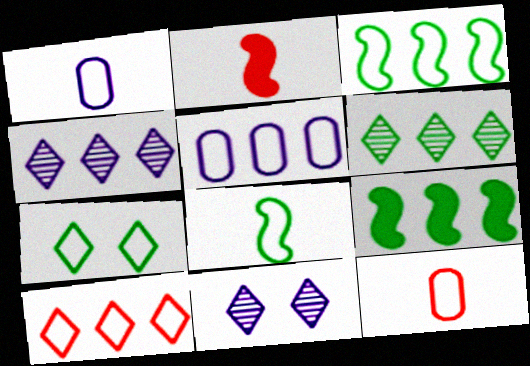[[3, 5, 10], 
[9, 11, 12]]